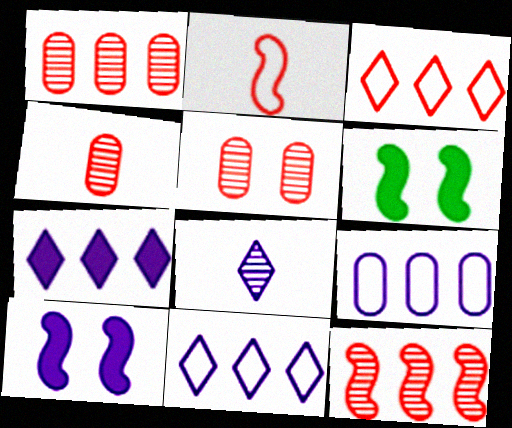[[1, 4, 5], 
[4, 6, 11], 
[8, 9, 10]]